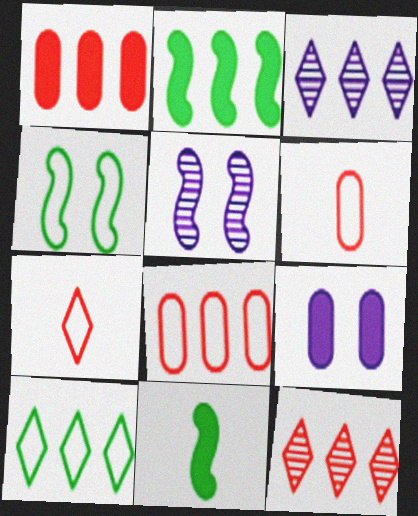[[2, 3, 8]]